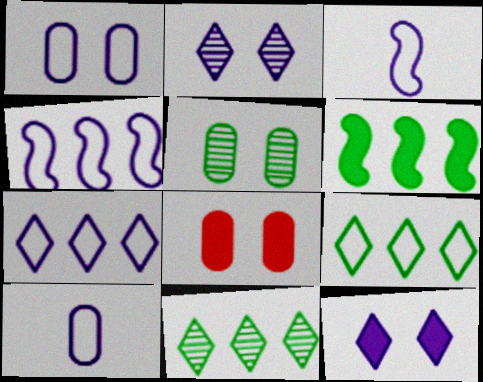[[1, 3, 7], 
[1, 5, 8], 
[3, 8, 11]]